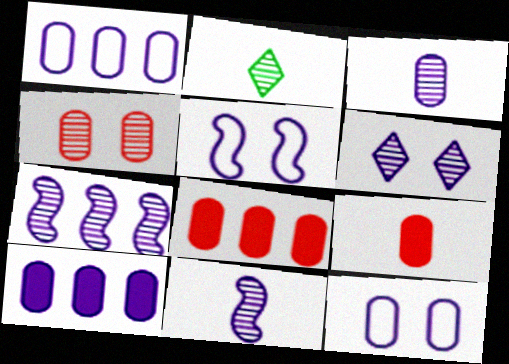[[2, 4, 7], 
[2, 5, 8], 
[3, 6, 7], 
[3, 10, 12]]